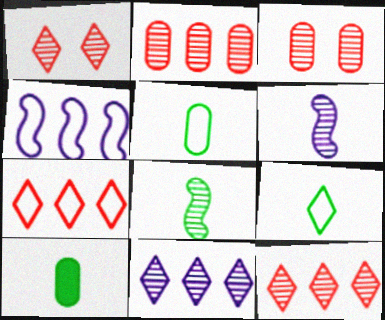[[1, 4, 10], 
[3, 8, 11], 
[8, 9, 10]]